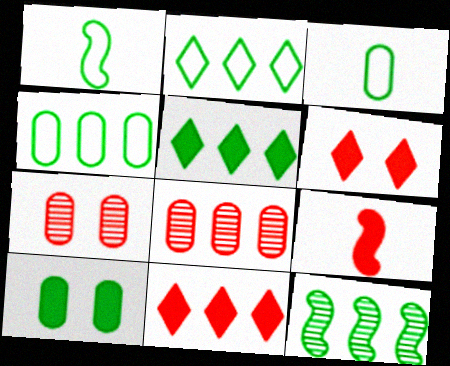[[4, 5, 12]]